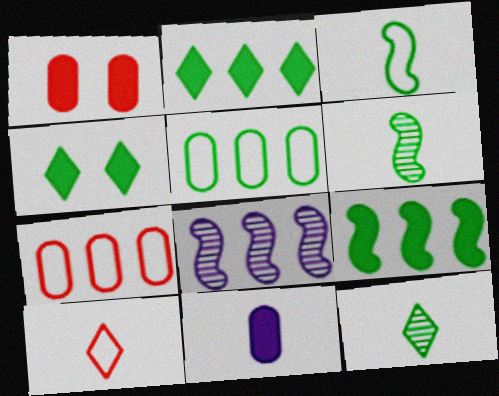[[2, 7, 8], 
[4, 5, 6], 
[6, 10, 11]]